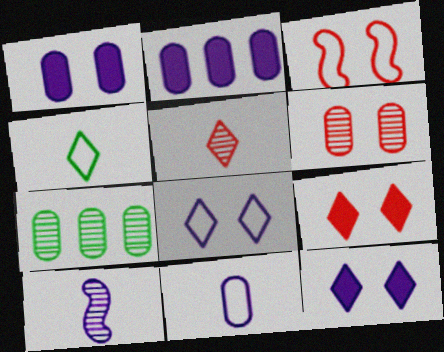[[2, 8, 10], 
[3, 6, 9]]